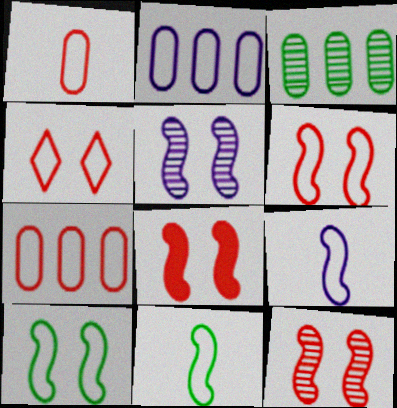[[2, 4, 11], 
[5, 8, 10], 
[6, 8, 12]]